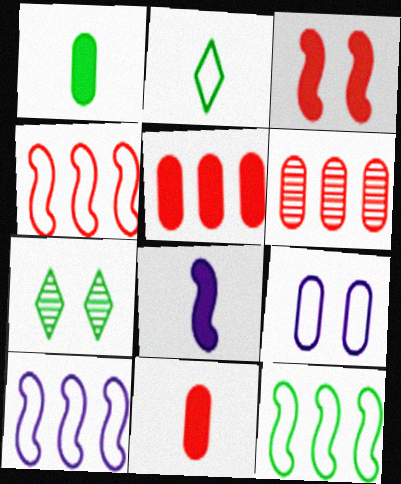[[1, 6, 9], 
[1, 7, 12], 
[2, 4, 9], 
[3, 7, 9], 
[4, 10, 12], 
[7, 10, 11]]